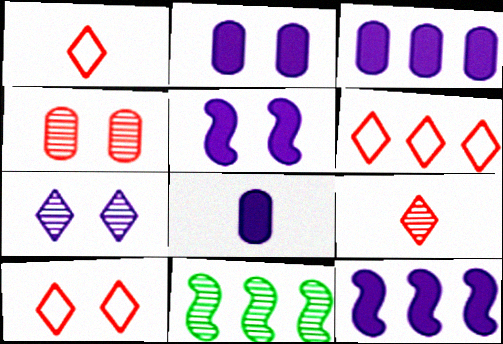[[1, 2, 11], 
[1, 6, 10], 
[2, 3, 8], 
[3, 6, 11], 
[8, 10, 11]]